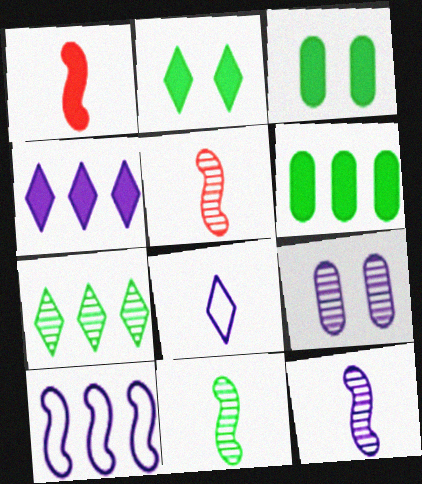[[1, 3, 4], 
[5, 7, 9], 
[5, 11, 12]]